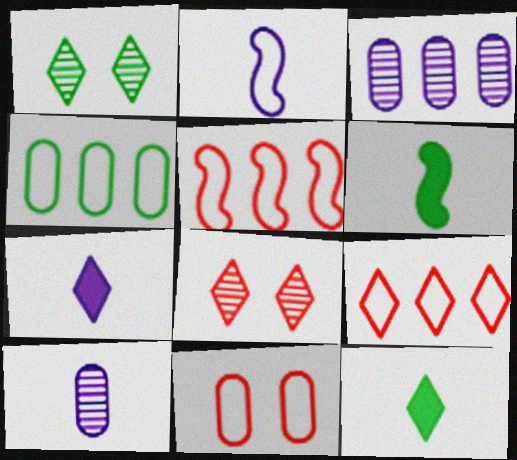[[1, 4, 6], 
[1, 7, 9], 
[2, 7, 10]]